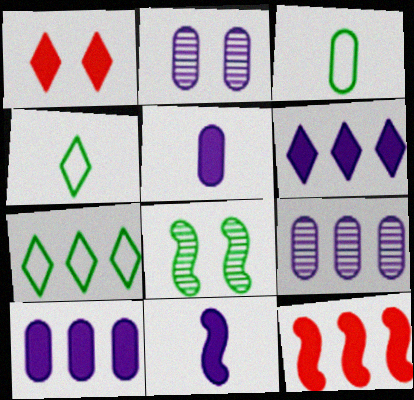[[2, 4, 12], 
[7, 9, 12]]